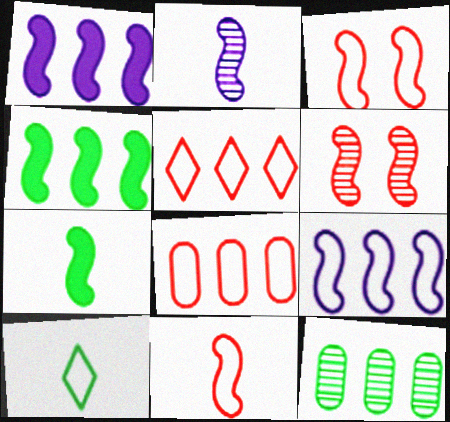[[1, 5, 12], 
[2, 3, 4], 
[2, 7, 11], 
[6, 7, 9]]